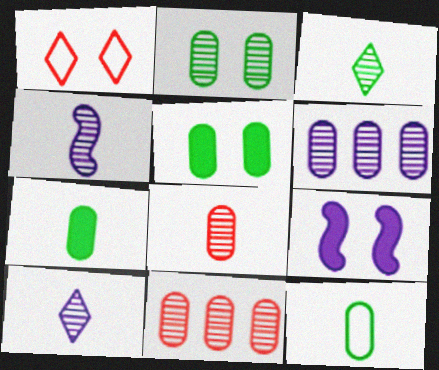[[1, 2, 9], 
[2, 6, 8], 
[3, 4, 8]]